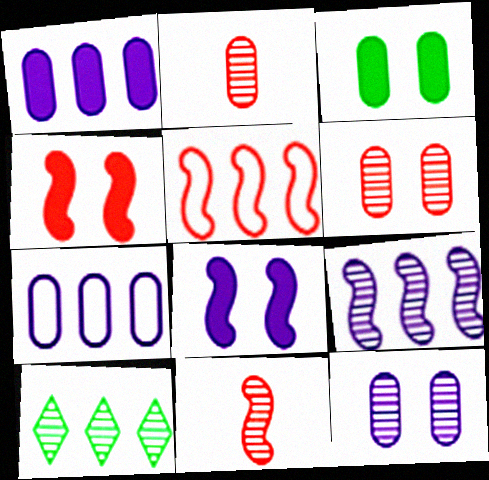[[1, 5, 10], 
[2, 3, 7], 
[4, 5, 11], 
[10, 11, 12]]